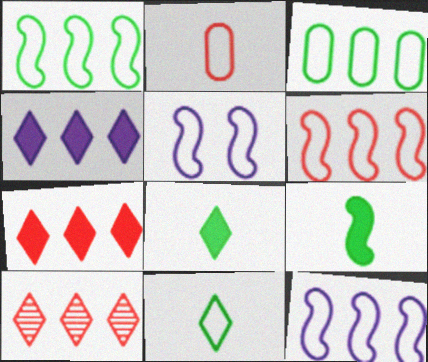[[1, 6, 12]]